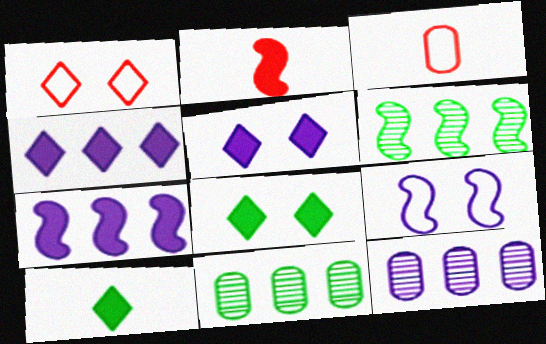[[2, 6, 9], 
[3, 5, 6]]